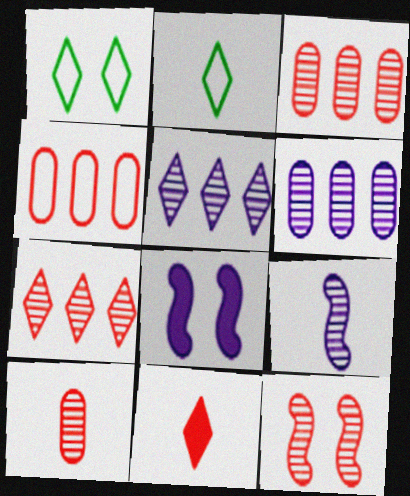[[1, 5, 11], 
[2, 3, 8], 
[4, 11, 12], 
[7, 10, 12]]